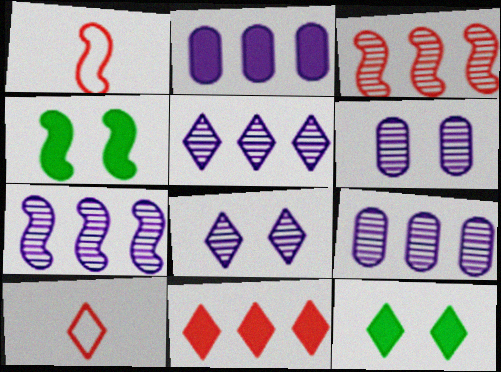[[1, 4, 7], 
[1, 9, 12], 
[4, 9, 10], 
[5, 7, 9], 
[5, 10, 12]]